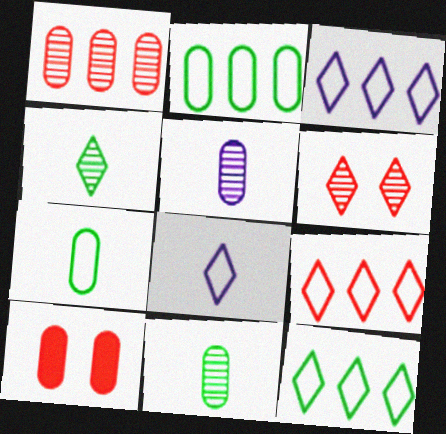[[2, 5, 10], 
[3, 9, 12]]